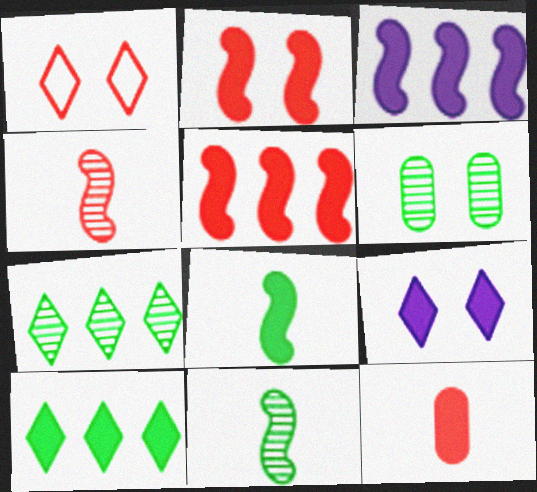[[2, 3, 8], 
[6, 7, 11]]